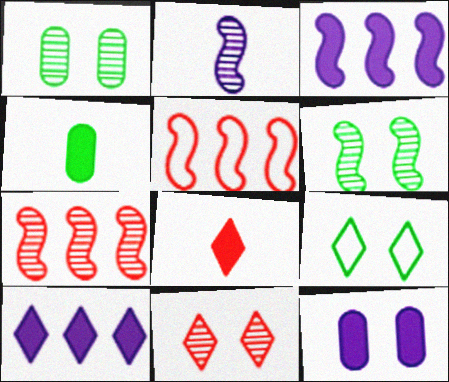[[2, 6, 7]]